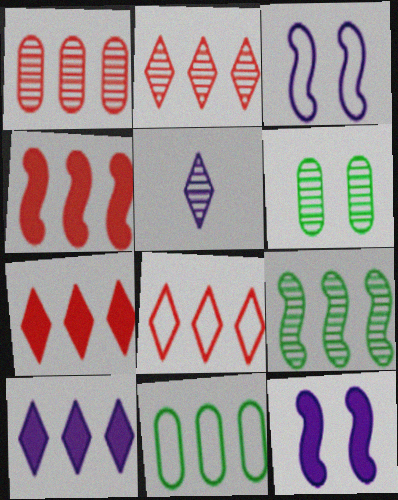[[1, 4, 8], 
[2, 7, 8]]